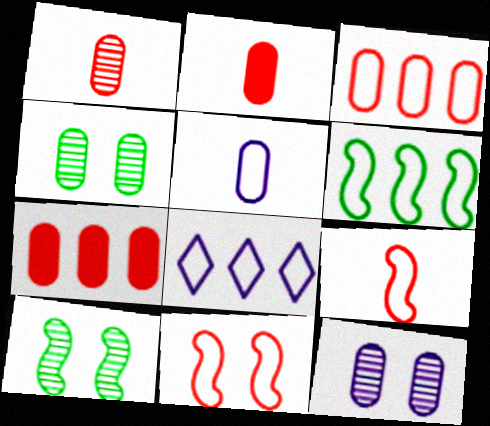[[2, 8, 10], 
[3, 6, 8], 
[4, 5, 7]]